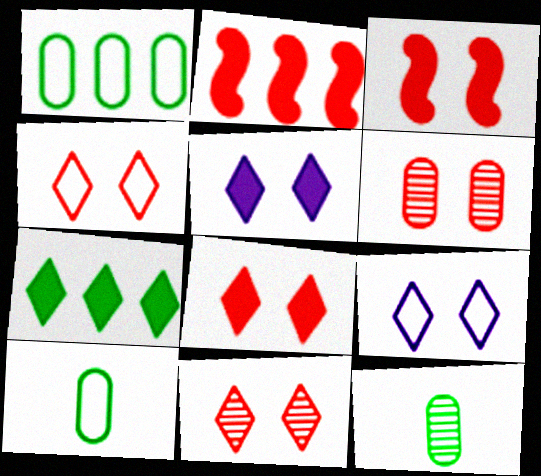[[2, 9, 12], 
[3, 4, 6], 
[4, 8, 11]]